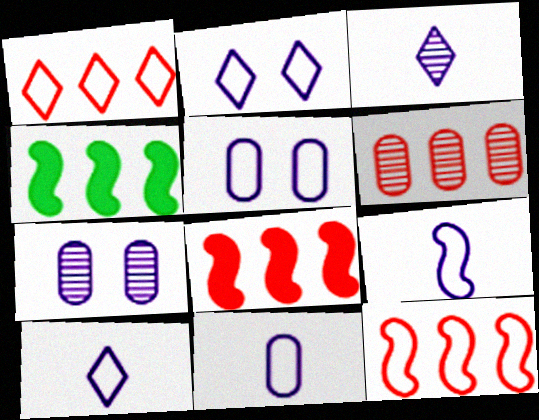[[1, 6, 8], 
[9, 10, 11]]